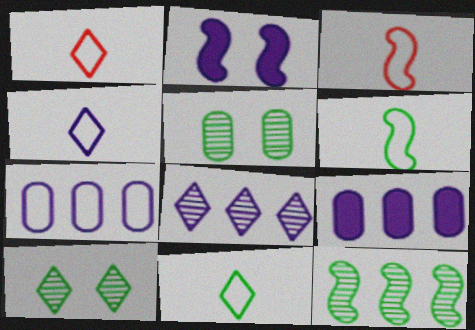[[1, 4, 11], 
[2, 3, 12], 
[3, 9, 10]]